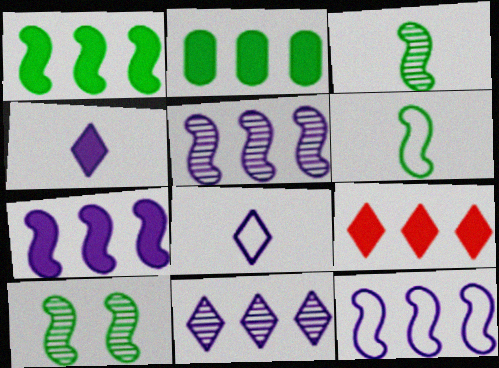[[1, 6, 10], 
[2, 7, 9], 
[5, 7, 12]]